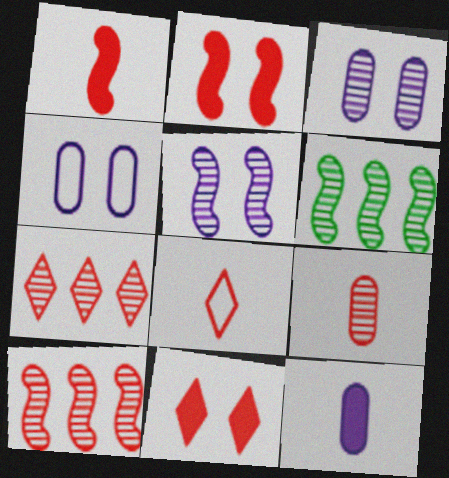[[1, 8, 9], 
[7, 8, 11]]